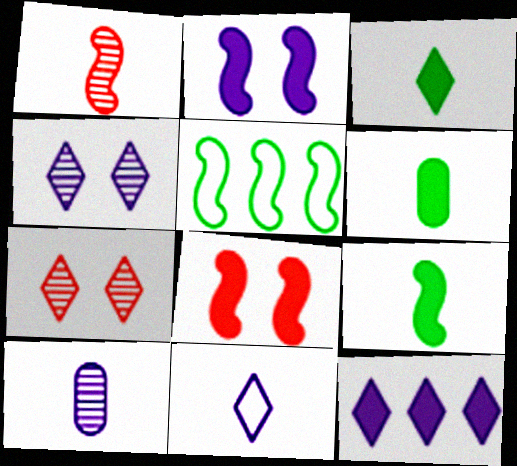[[1, 2, 5], 
[1, 6, 11], 
[3, 6, 9], 
[4, 11, 12], 
[6, 8, 12]]